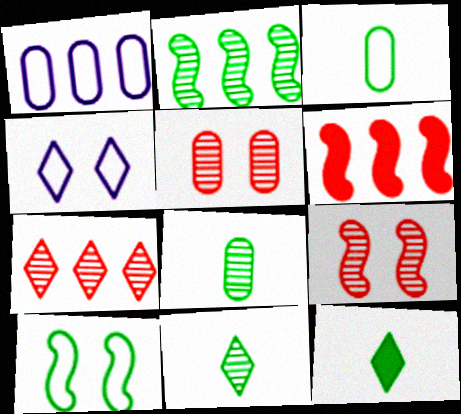[[1, 9, 12], 
[4, 6, 8], 
[4, 7, 12]]